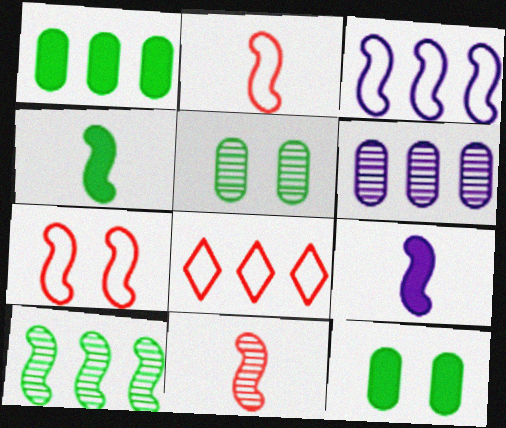[[5, 8, 9], 
[7, 9, 10]]